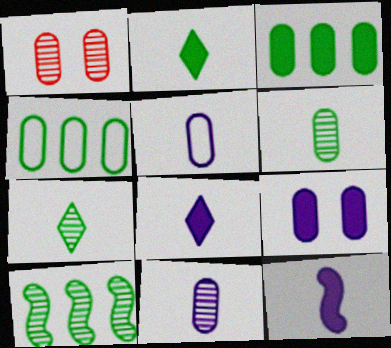[[1, 3, 5]]